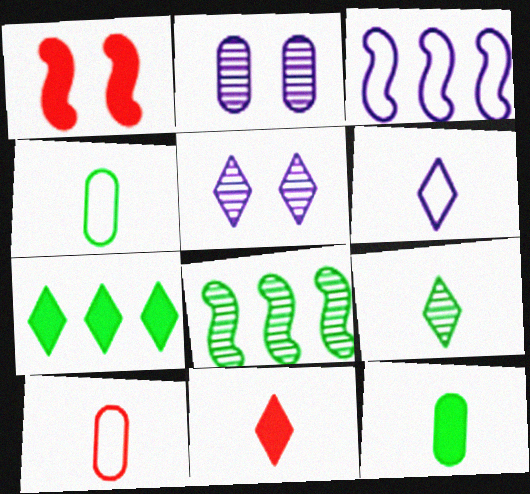[[6, 9, 11]]